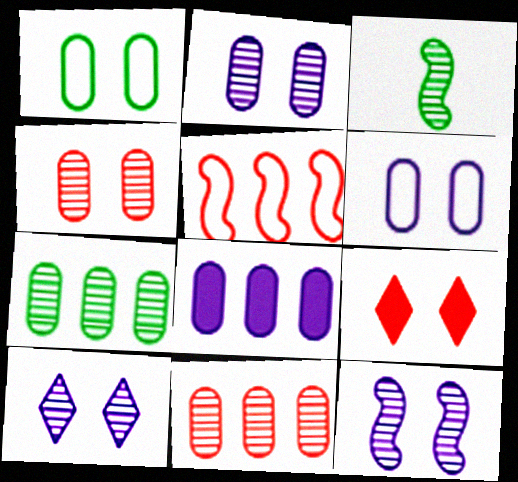[[1, 9, 12], 
[2, 10, 12], 
[3, 10, 11]]